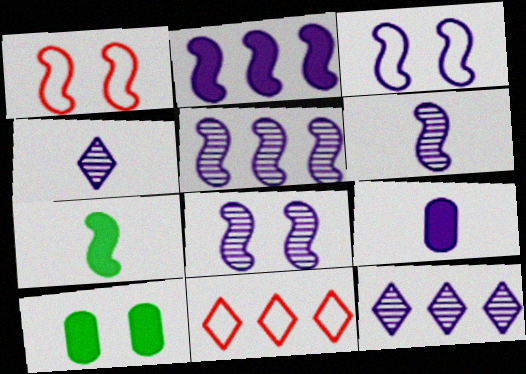[[1, 5, 7], 
[2, 3, 6], 
[3, 9, 12], 
[5, 6, 8], 
[6, 10, 11]]